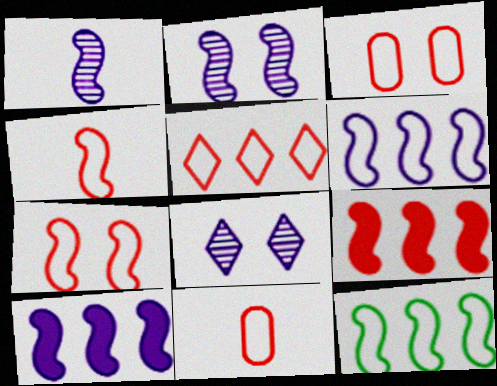[[3, 4, 5], 
[5, 7, 11]]